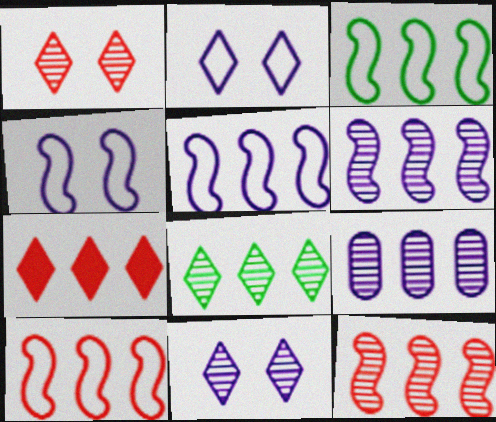[[3, 5, 10], 
[3, 7, 9], 
[8, 9, 12]]